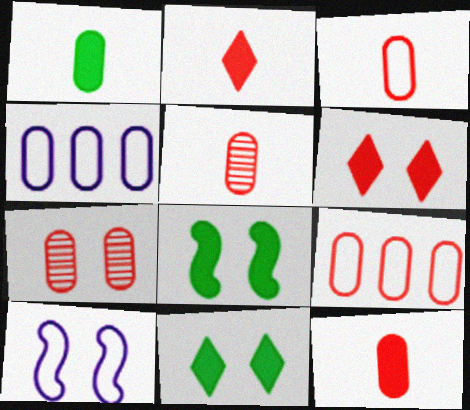[[1, 4, 7], 
[3, 5, 12], 
[7, 9, 12], 
[7, 10, 11]]